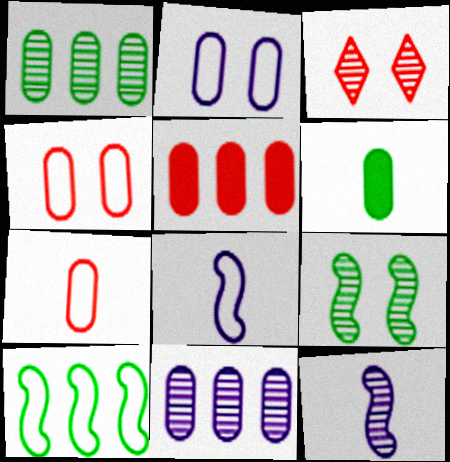[[1, 3, 12], 
[4, 6, 11]]